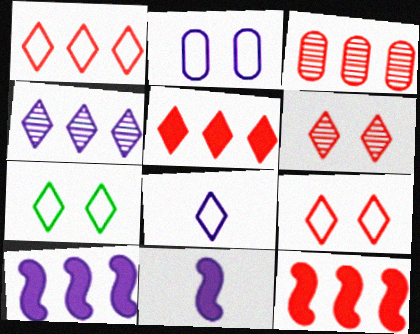[[1, 3, 12], 
[1, 7, 8], 
[2, 4, 11], 
[3, 7, 11]]